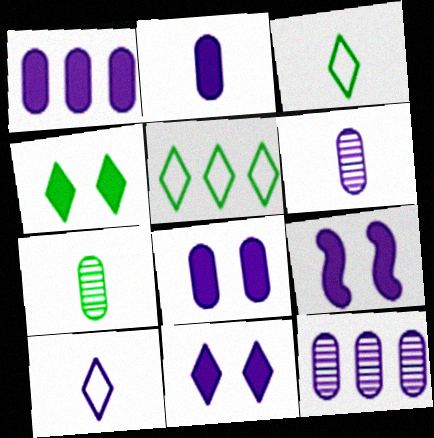[[1, 2, 8], 
[8, 9, 11], 
[9, 10, 12]]